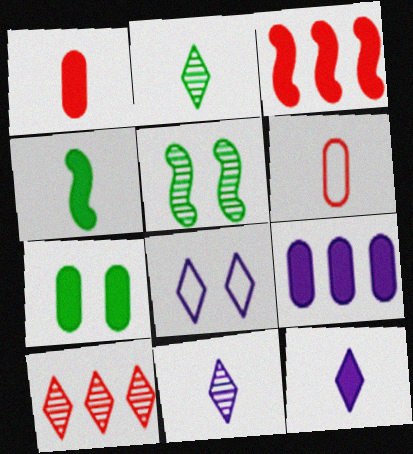[[1, 4, 12], 
[1, 7, 9], 
[3, 7, 12], 
[4, 6, 11]]